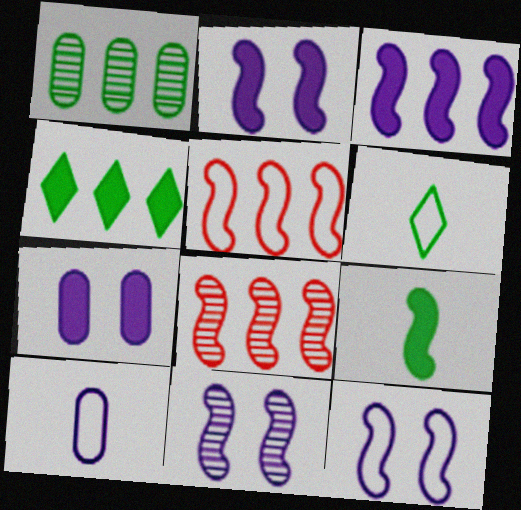[[2, 11, 12], 
[5, 9, 11], 
[6, 7, 8], 
[8, 9, 12]]